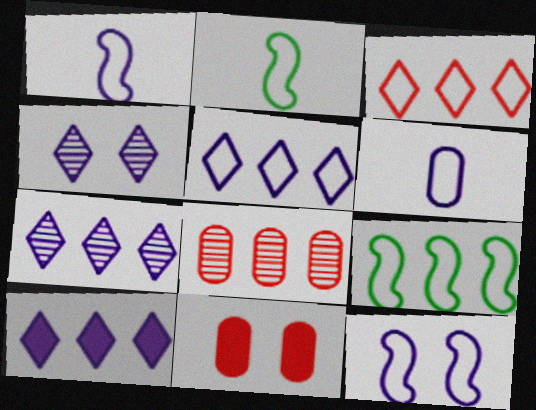[[2, 7, 11], 
[5, 6, 12], 
[5, 7, 10], 
[8, 9, 10]]